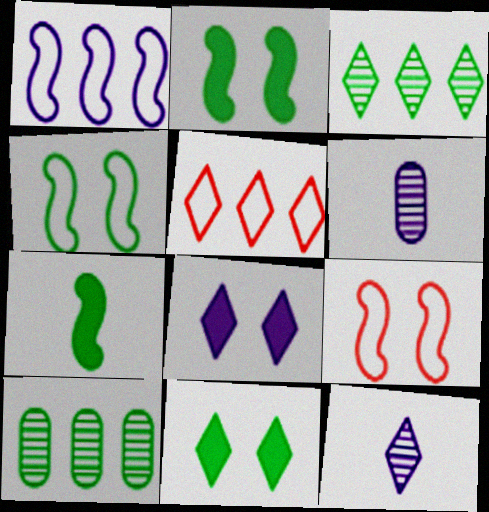[[1, 6, 8], 
[2, 5, 6], 
[5, 11, 12]]